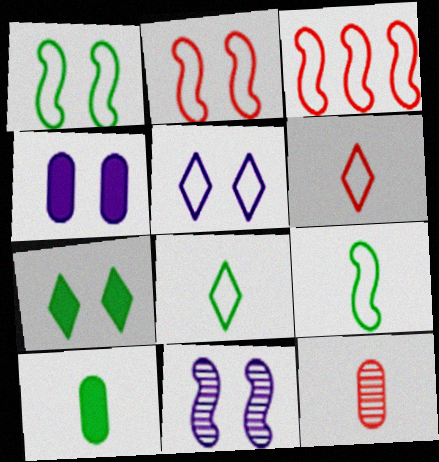[[4, 5, 11]]